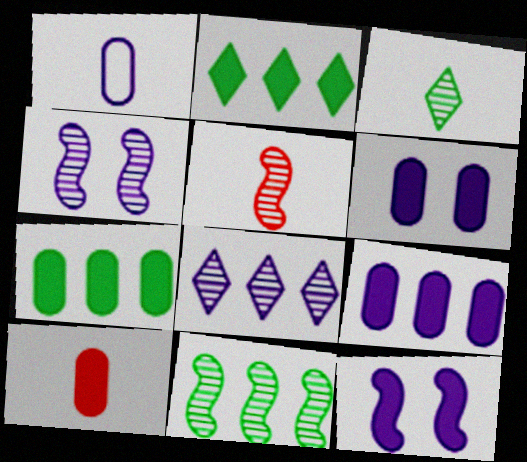[[1, 8, 12], 
[2, 10, 12], 
[4, 5, 11], 
[6, 7, 10]]